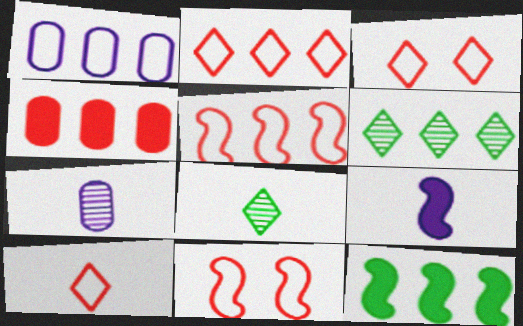[[2, 3, 10], 
[3, 7, 12]]